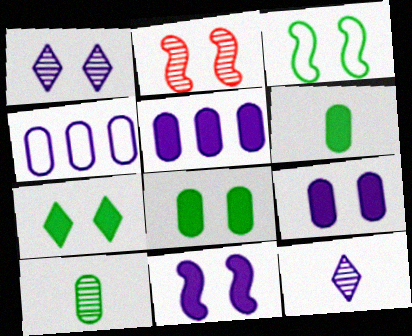[[2, 3, 11], 
[4, 11, 12]]